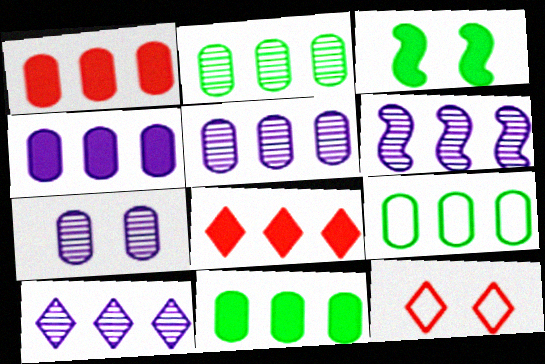[[1, 4, 11], 
[1, 5, 9], 
[2, 9, 11], 
[3, 7, 12], 
[5, 6, 10], 
[6, 8, 9]]